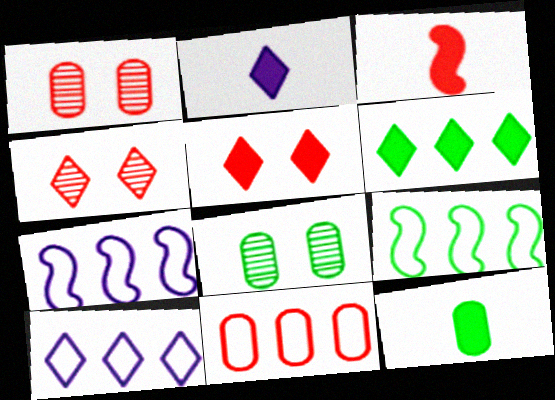[[1, 2, 9], 
[2, 3, 12], 
[2, 5, 6], 
[3, 4, 11], 
[3, 8, 10], 
[4, 7, 12], 
[9, 10, 11]]